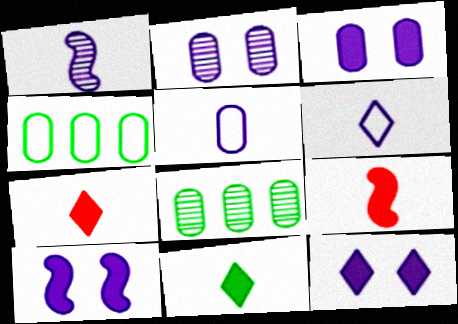[[3, 10, 12]]